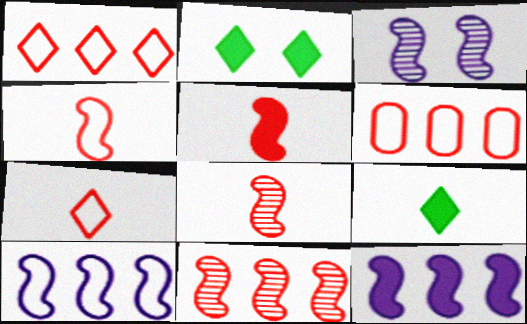[[3, 6, 9], 
[4, 5, 8]]